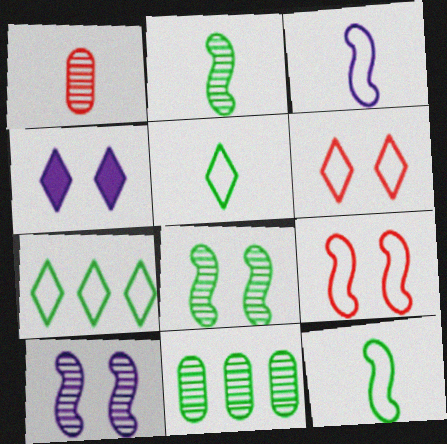[]